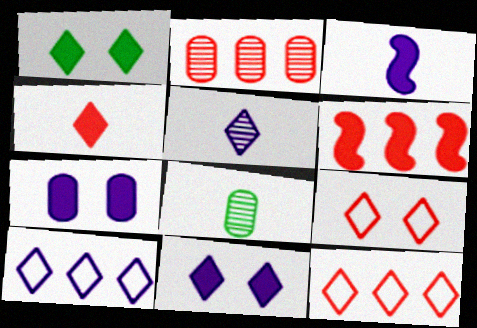[[1, 5, 12], 
[2, 6, 12], 
[5, 10, 11]]